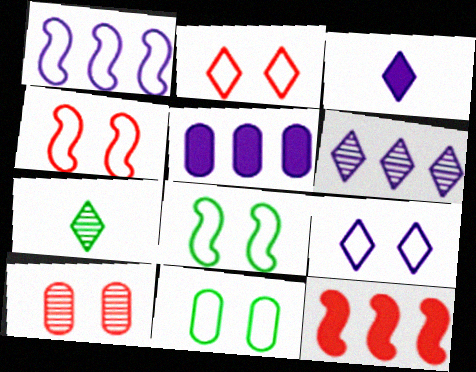[[1, 5, 6], 
[3, 6, 9], 
[4, 5, 7], 
[4, 9, 11]]